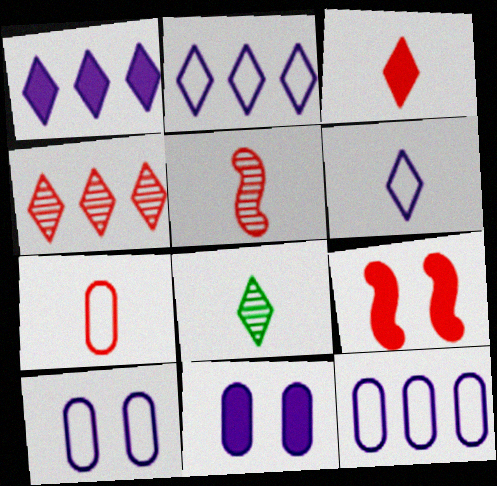[[3, 5, 7], 
[3, 6, 8], 
[4, 7, 9], 
[8, 9, 12]]